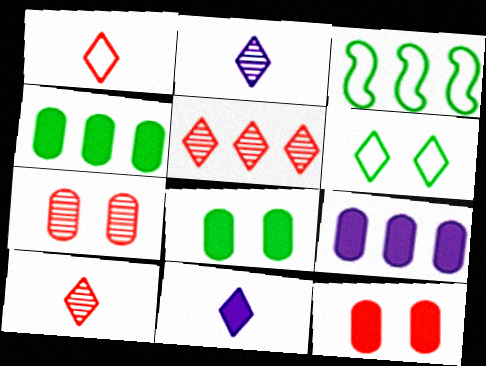[[2, 3, 12], 
[3, 5, 9], 
[3, 7, 11], 
[5, 6, 11]]